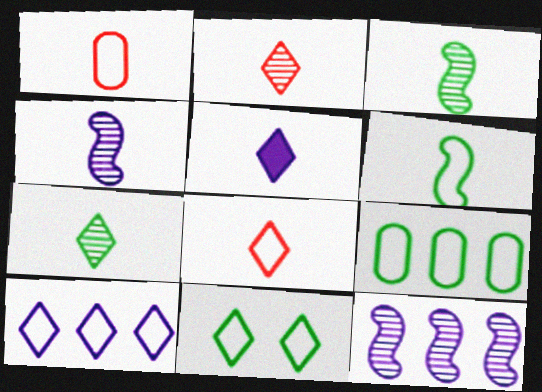[[1, 3, 5], 
[5, 7, 8], 
[6, 9, 11], 
[8, 10, 11]]